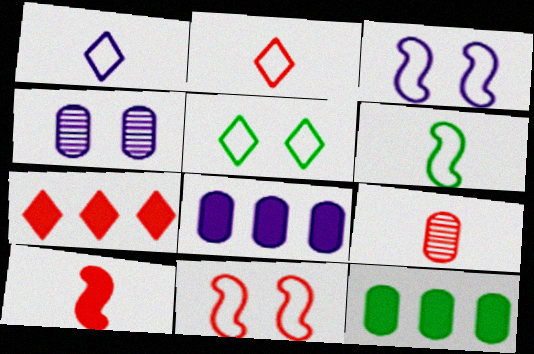[[2, 9, 10], 
[4, 6, 7], 
[7, 9, 11]]